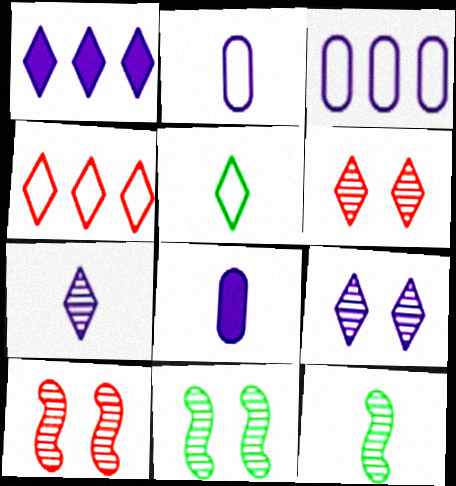[[1, 5, 6], 
[4, 8, 11]]